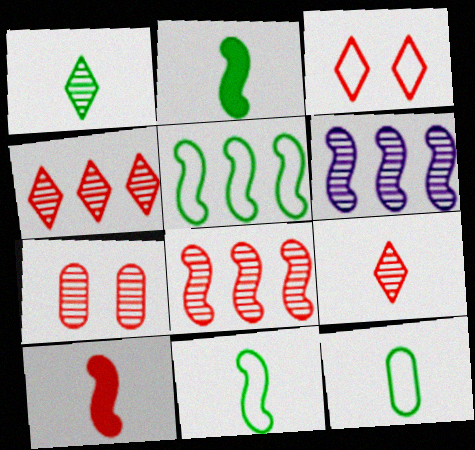[[1, 2, 12], 
[1, 6, 7], 
[7, 8, 9]]